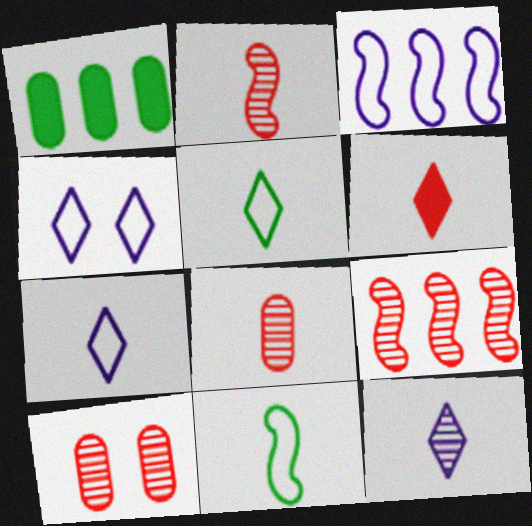[[1, 2, 4], 
[5, 6, 12]]